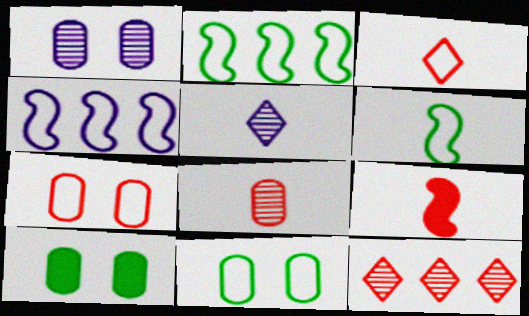[[1, 7, 10], 
[3, 4, 11], 
[3, 8, 9], 
[7, 9, 12]]